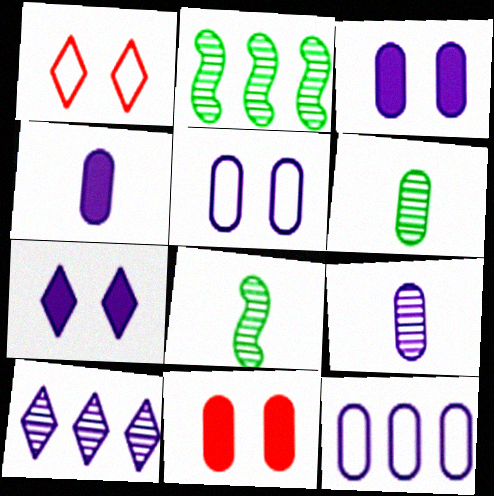[[1, 2, 4], 
[3, 9, 12], 
[6, 11, 12]]